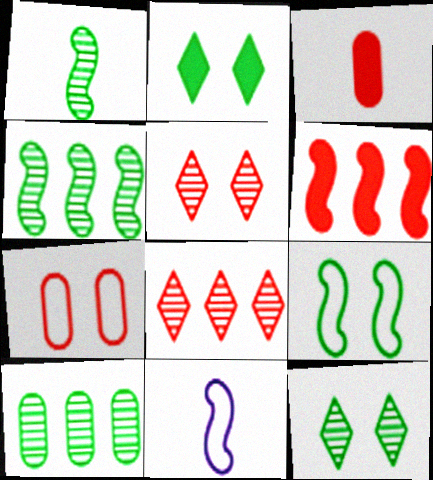[[1, 10, 12]]